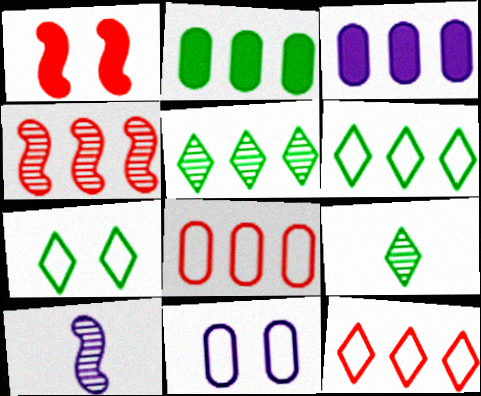[[3, 4, 6]]